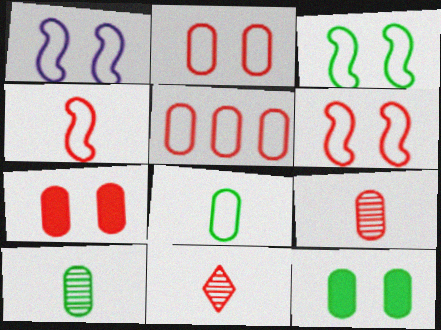[[1, 3, 6], 
[5, 7, 9]]